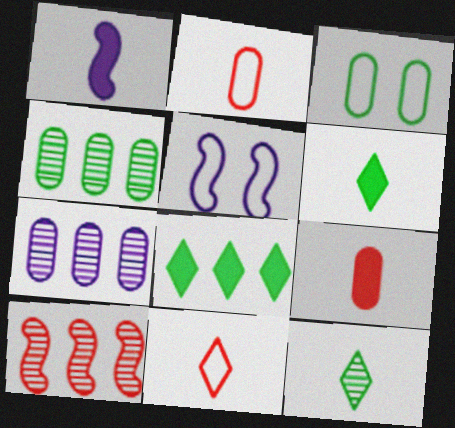[[1, 2, 12], 
[1, 6, 9], 
[3, 7, 9]]